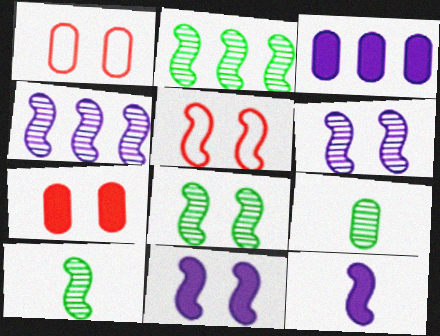[[1, 3, 9], 
[2, 5, 12], 
[2, 8, 10], 
[5, 8, 11]]